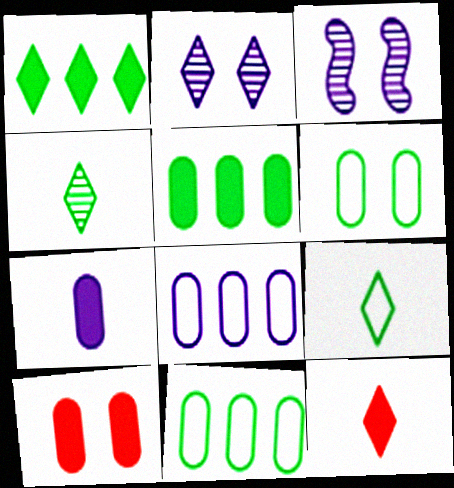[[3, 11, 12], 
[5, 7, 10]]